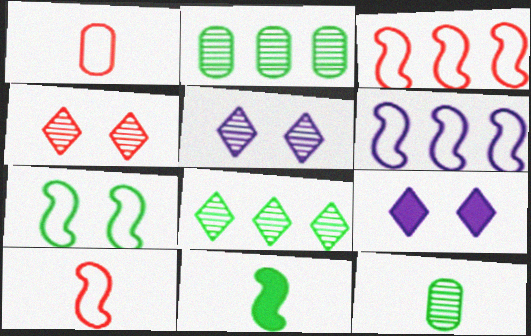[[2, 9, 10], 
[3, 9, 12], 
[6, 7, 10]]